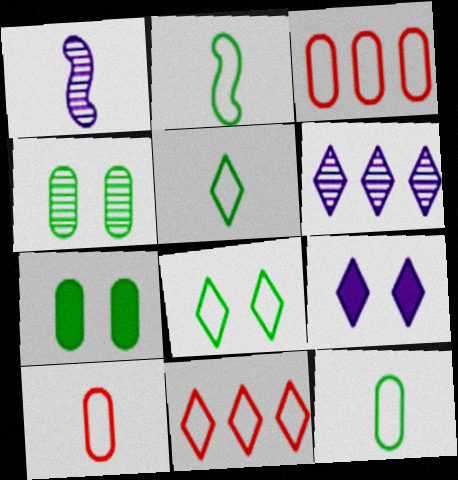[[1, 7, 11], 
[2, 5, 12]]